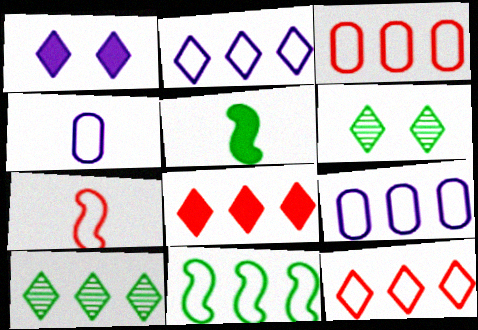[[2, 3, 11], 
[2, 8, 10], 
[9, 11, 12]]